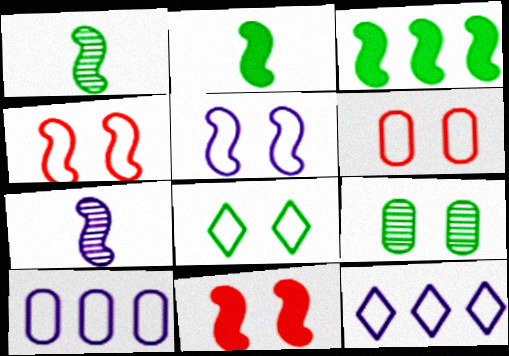[[3, 4, 7], 
[5, 6, 8]]